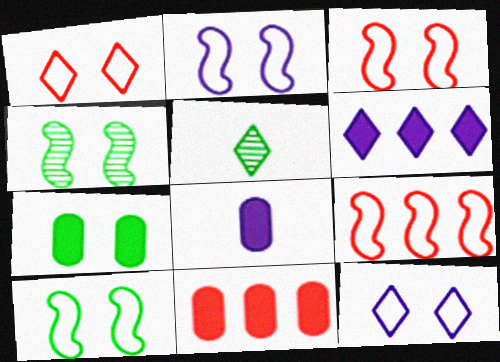[[1, 5, 6], 
[2, 3, 10], 
[2, 5, 11], 
[7, 8, 11]]